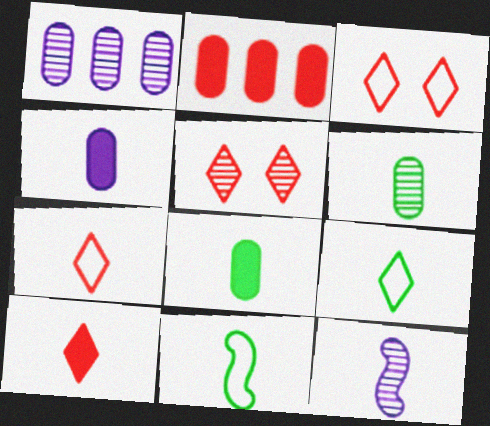[[7, 8, 12]]